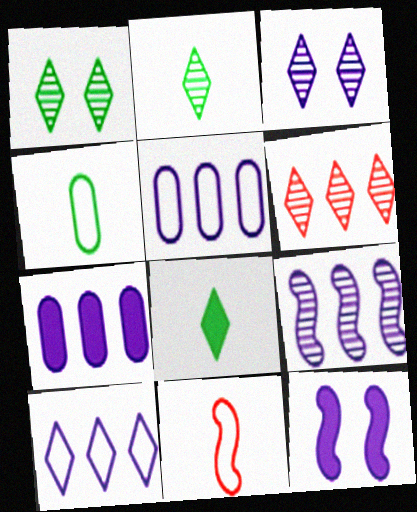[[1, 7, 11], 
[2, 3, 6], 
[4, 6, 12], 
[7, 9, 10]]